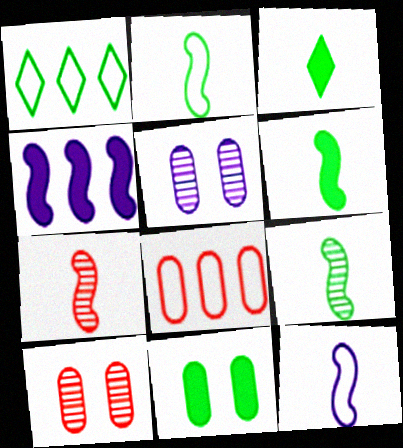[[1, 9, 11], 
[2, 6, 9], 
[6, 7, 12]]